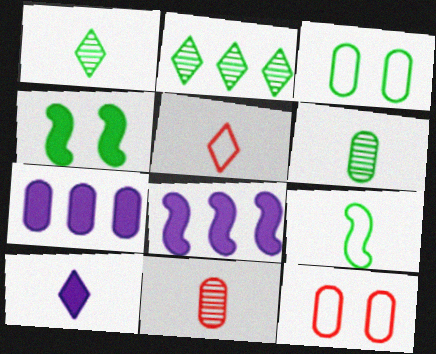[[1, 5, 10], 
[1, 8, 12], 
[3, 7, 11], 
[6, 7, 12], 
[9, 10, 11]]